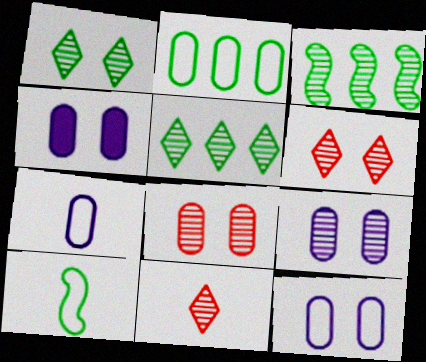[[3, 9, 11], 
[4, 9, 12]]